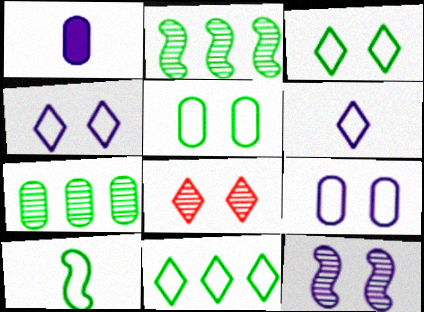[[5, 10, 11]]